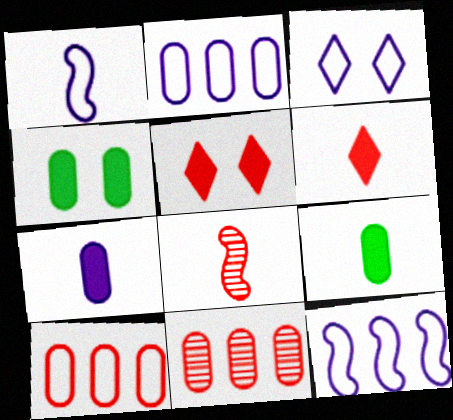[[1, 2, 3], 
[5, 8, 10]]